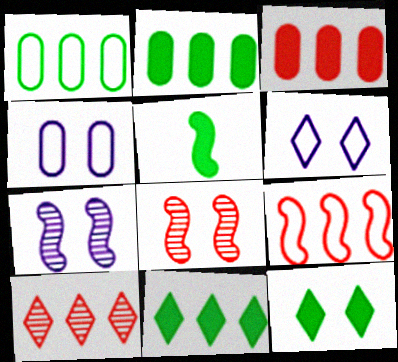[[2, 5, 12], 
[3, 9, 10], 
[4, 5, 10], 
[4, 8, 12], 
[5, 7, 9]]